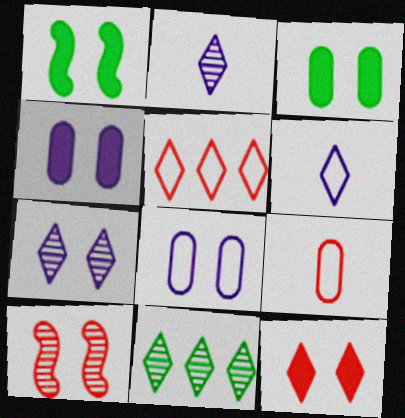[[1, 4, 12], 
[6, 11, 12]]